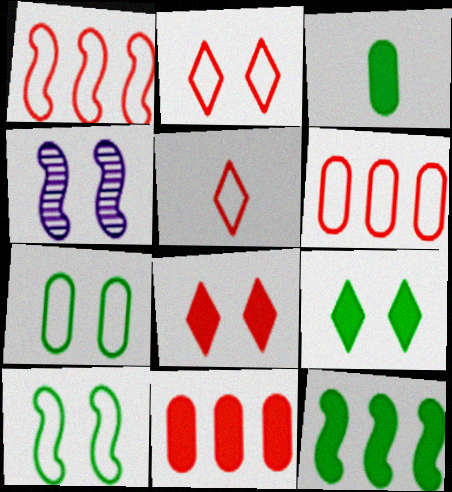[[3, 9, 12], 
[4, 7, 8]]